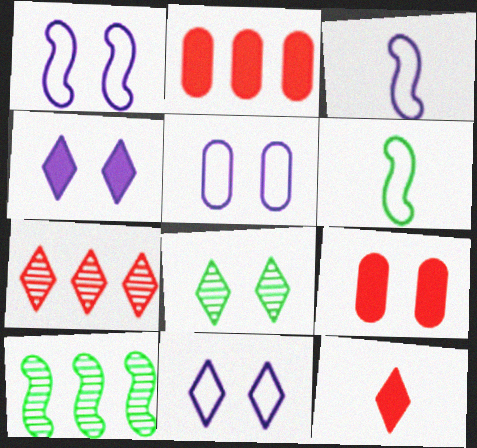[[1, 5, 11], 
[1, 8, 9], 
[2, 3, 8], 
[5, 10, 12]]